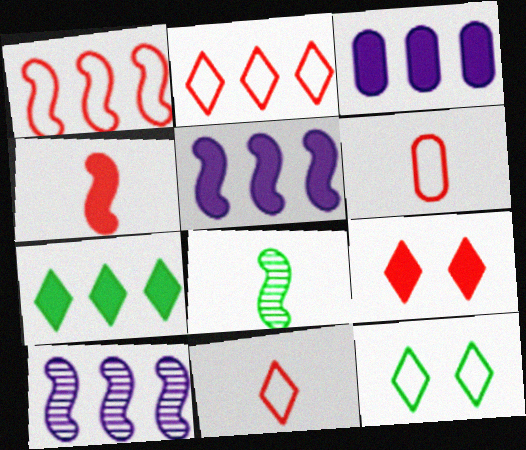[]